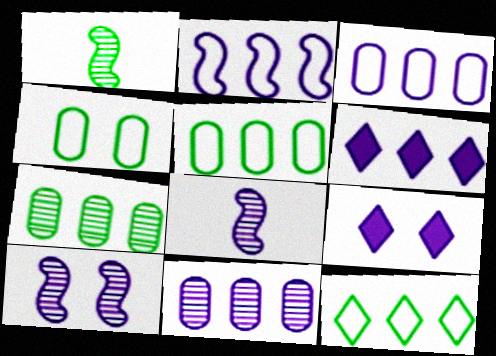[[2, 6, 11], 
[3, 8, 9]]